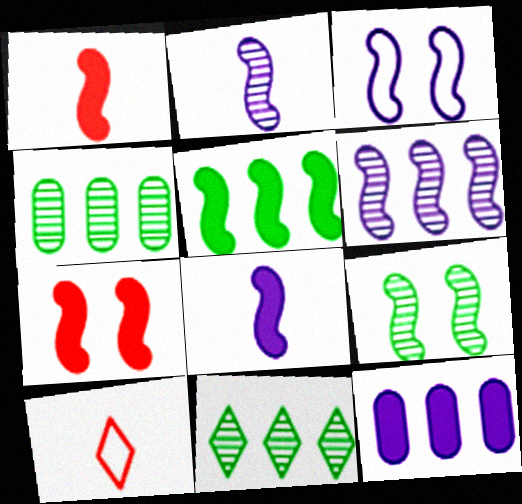[[3, 6, 8], 
[3, 7, 9], 
[5, 7, 8], 
[9, 10, 12]]